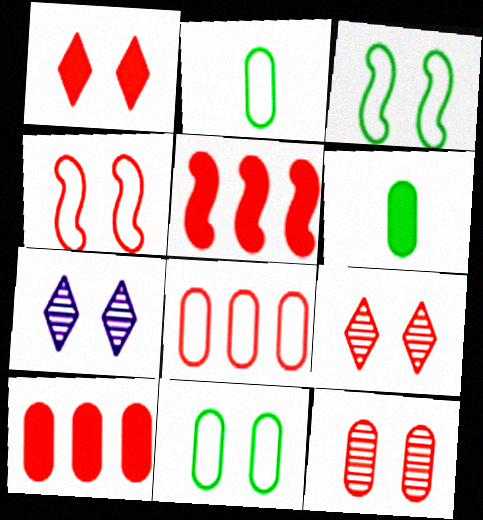[[1, 4, 12], 
[2, 5, 7]]